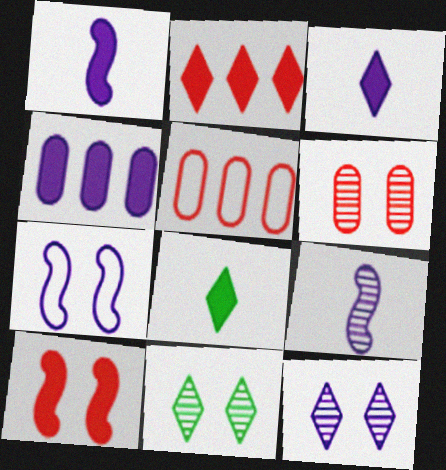[[1, 5, 11], 
[4, 8, 10]]